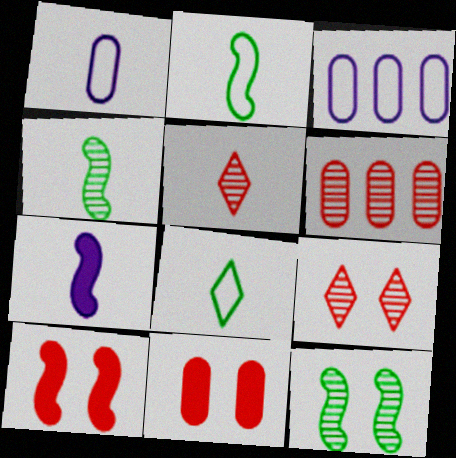[]